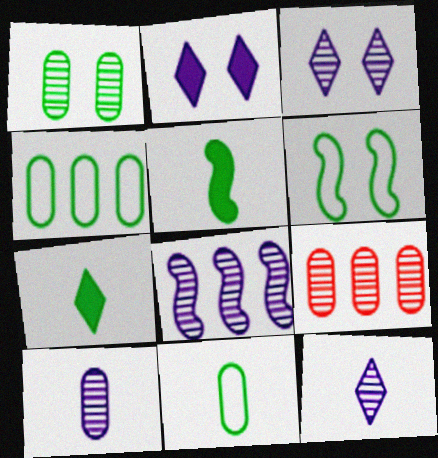[[1, 9, 10], 
[3, 8, 10]]